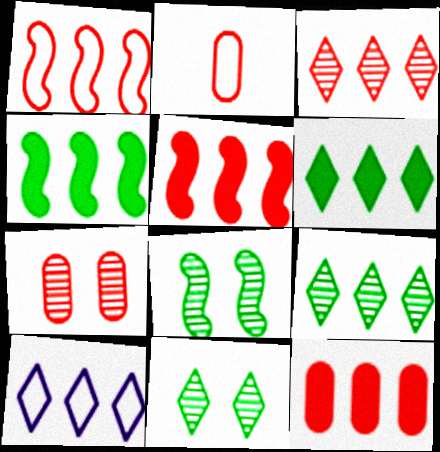[[1, 3, 12], 
[2, 7, 12], 
[3, 6, 10]]